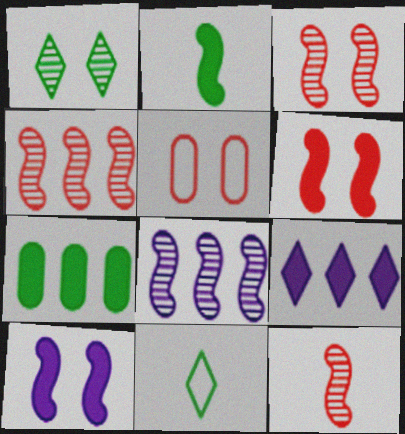[[1, 5, 10], 
[3, 4, 12]]